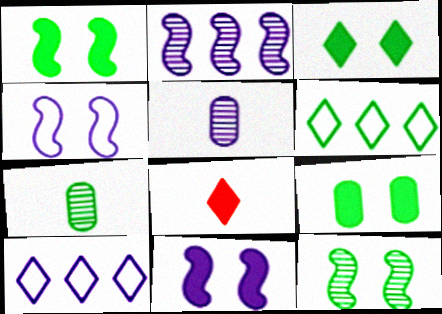[[1, 3, 9], 
[1, 6, 7], 
[5, 10, 11]]